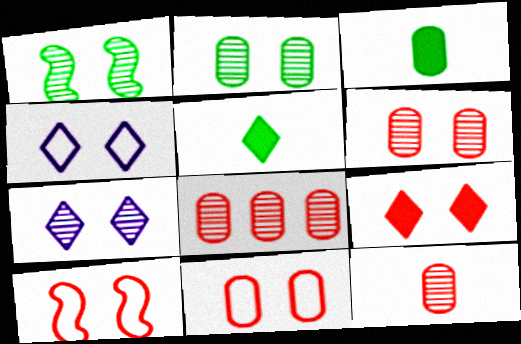[[1, 6, 7], 
[6, 8, 12], 
[6, 9, 10]]